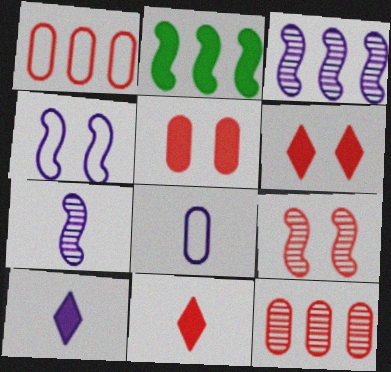[[1, 9, 11], 
[2, 5, 10], 
[7, 8, 10]]